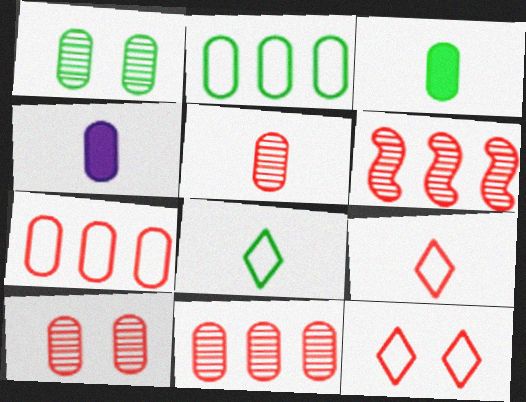[[1, 2, 3], 
[1, 4, 7], 
[2, 4, 10], 
[5, 10, 11]]